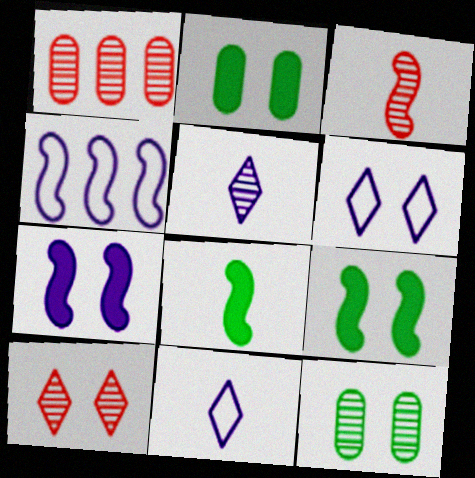[[1, 3, 10], 
[1, 6, 8], 
[1, 9, 11], 
[3, 4, 9]]